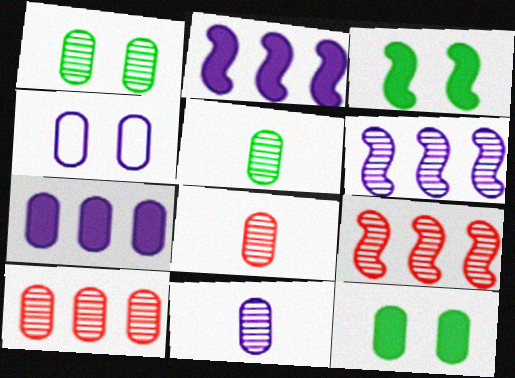[[1, 10, 11], 
[4, 7, 11], 
[5, 8, 11]]